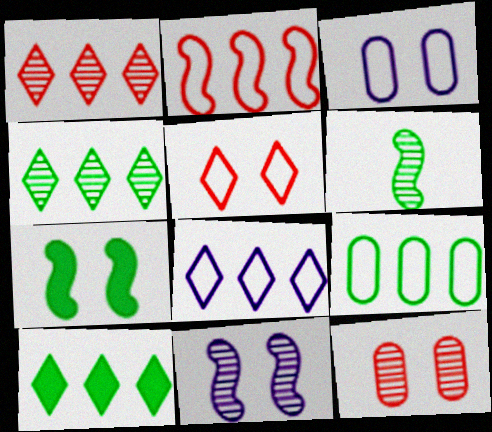[[1, 8, 10], 
[2, 8, 9]]